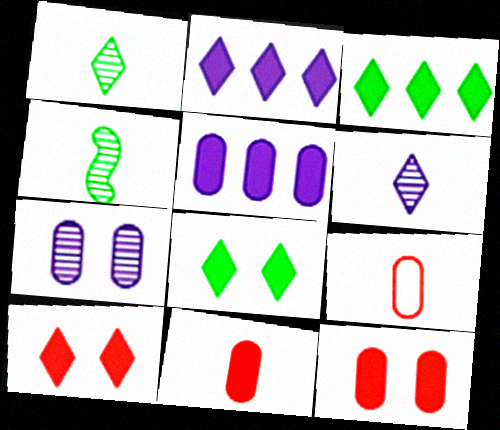[]